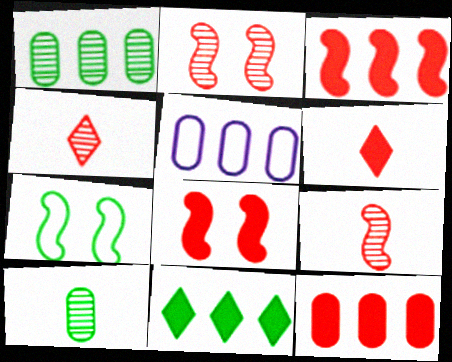[[1, 5, 12], 
[6, 8, 12], 
[7, 10, 11]]